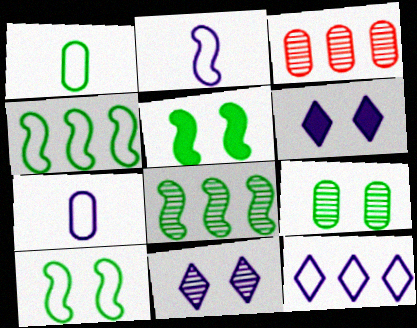[]